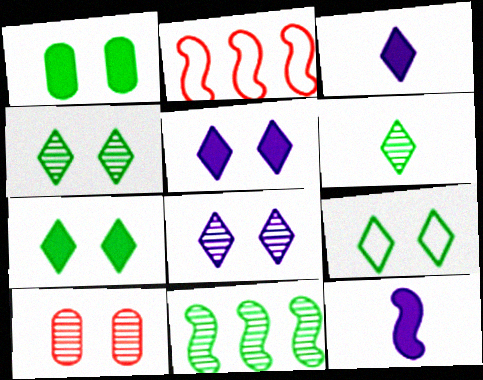[[4, 7, 9]]